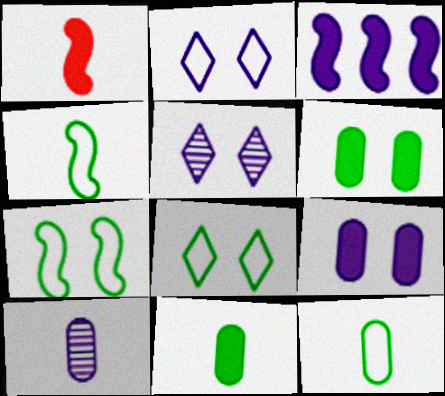[[2, 3, 10]]